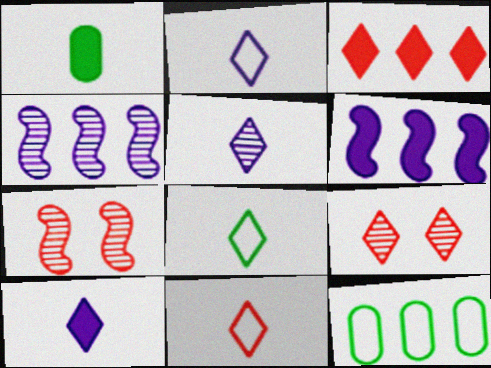[[2, 5, 10], 
[2, 8, 11], 
[3, 4, 12], 
[3, 9, 11], 
[7, 10, 12]]